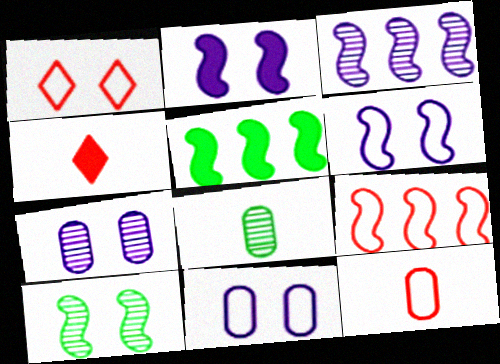[[1, 9, 12], 
[3, 5, 9]]